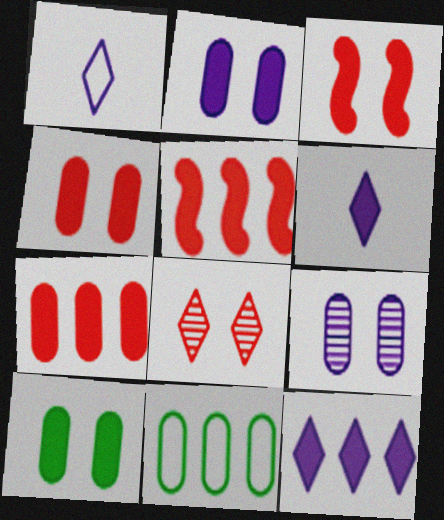[[2, 4, 10], 
[5, 6, 10]]